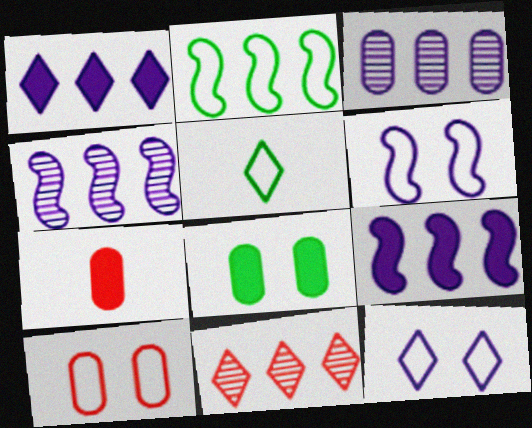[]